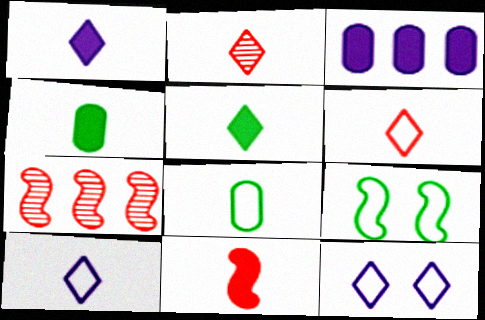[[1, 4, 11], 
[2, 3, 9], 
[2, 5, 10], 
[4, 7, 12]]